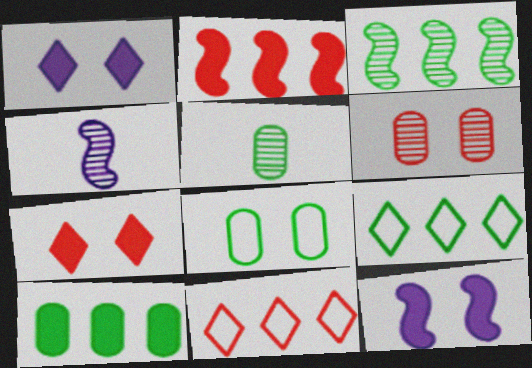[[3, 9, 10], 
[5, 8, 10], 
[5, 11, 12]]